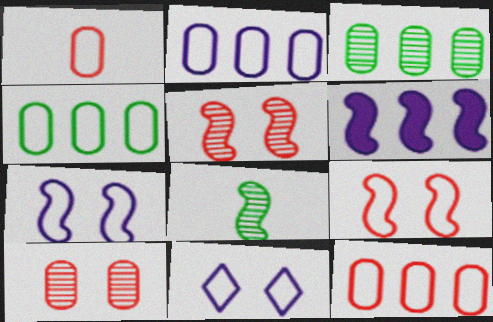[[2, 4, 12], 
[6, 8, 9]]